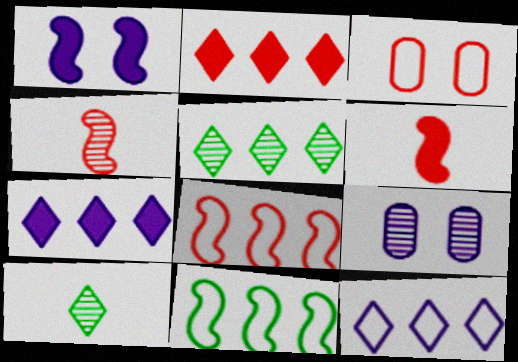[[1, 4, 11], 
[2, 3, 4], 
[2, 5, 12], 
[4, 5, 9]]